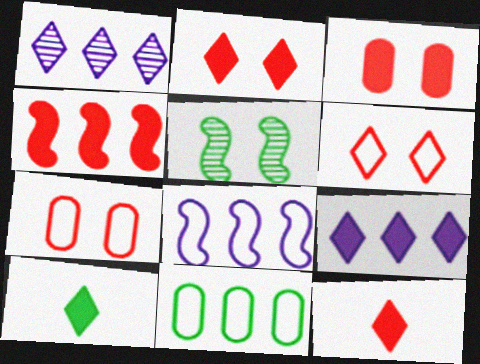[[1, 4, 11], 
[1, 6, 10], 
[2, 9, 10], 
[3, 4, 12], 
[5, 10, 11]]